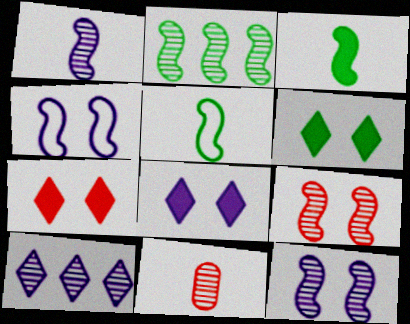[[1, 2, 9], 
[6, 7, 8]]